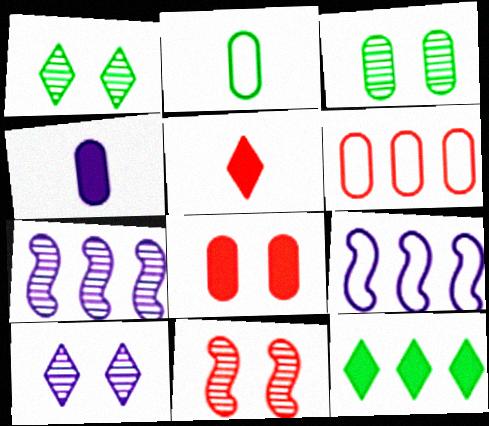[[3, 4, 6], 
[3, 5, 9], 
[3, 10, 11], 
[4, 9, 10], 
[5, 6, 11], 
[6, 7, 12]]